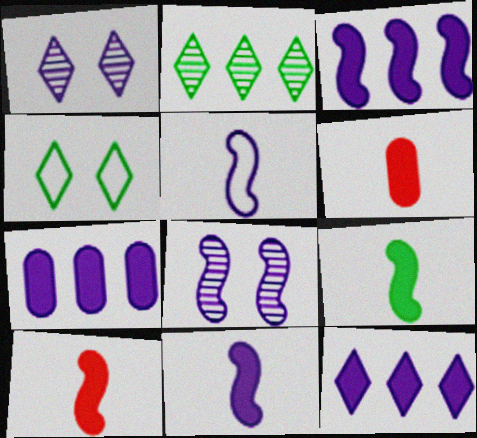[[1, 5, 7], 
[3, 5, 8], 
[3, 7, 12], 
[9, 10, 11]]